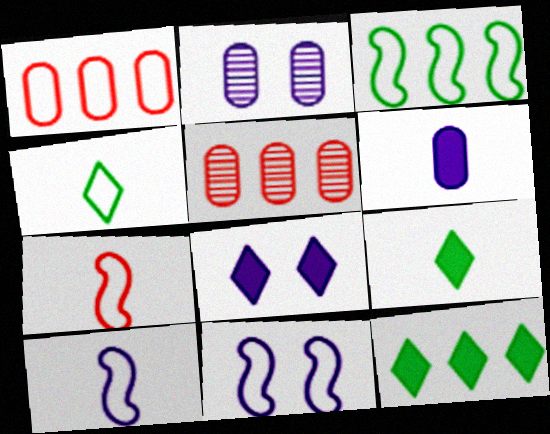[[1, 4, 11], 
[2, 7, 12], 
[2, 8, 11], 
[3, 7, 11], 
[5, 9, 11]]